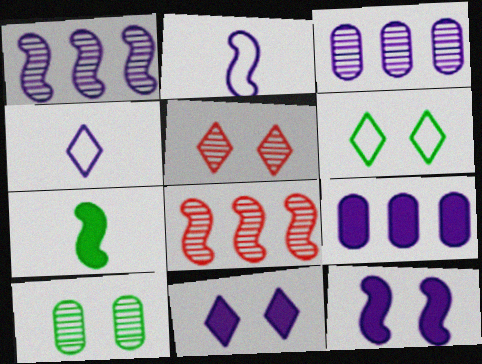[[1, 2, 12], 
[2, 3, 11], 
[3, 4, 12], 
[5, 6, 11]]